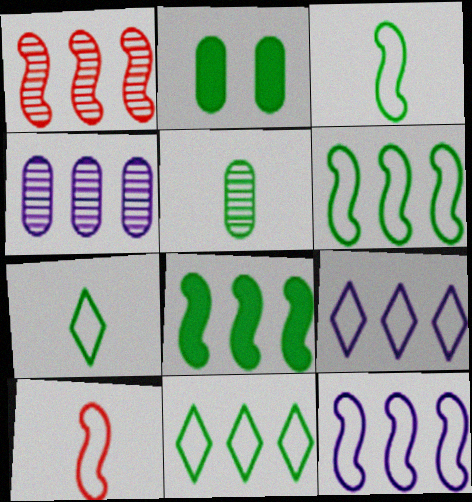[[1, 8, 12]]